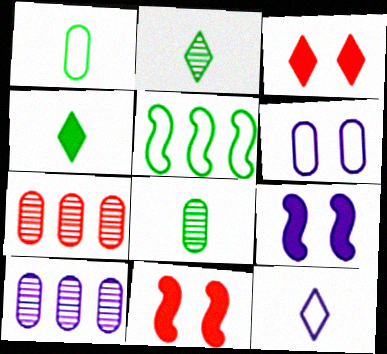[[9, 10, 12]]